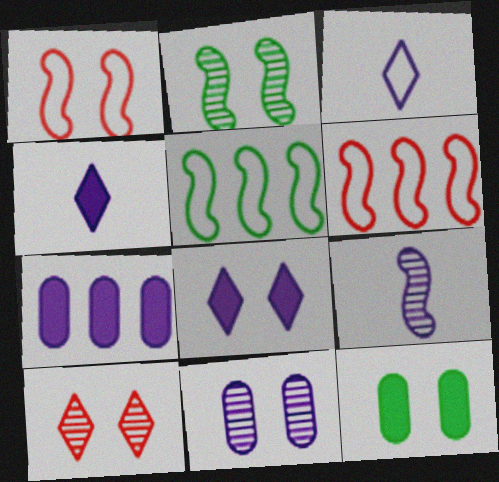[[2, 10, 11]]